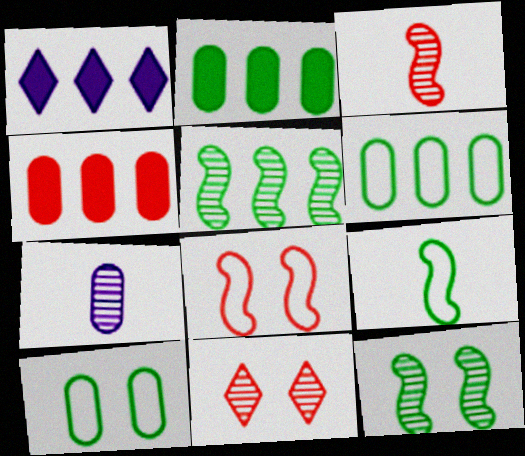[[1, 3, 10], 
[4, 7, 10], 
[5, 7, 11]]